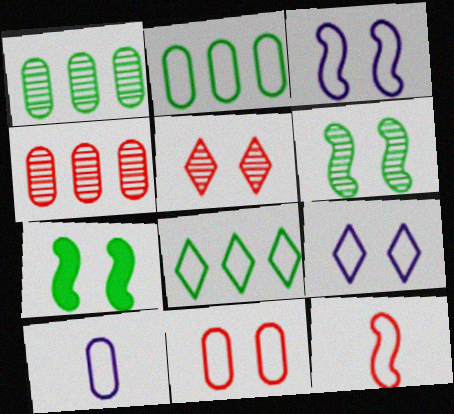[[2, 9, 12], 
[2, 10, 11]]